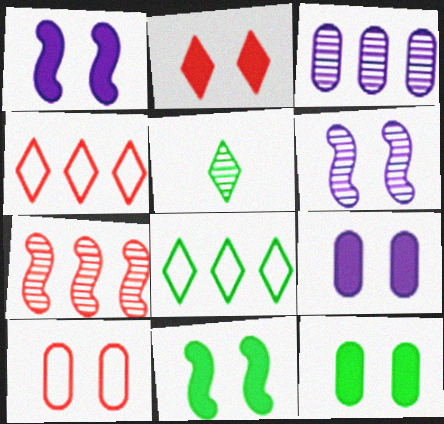[[1, 2, 12], 
[2, 9, 11]]